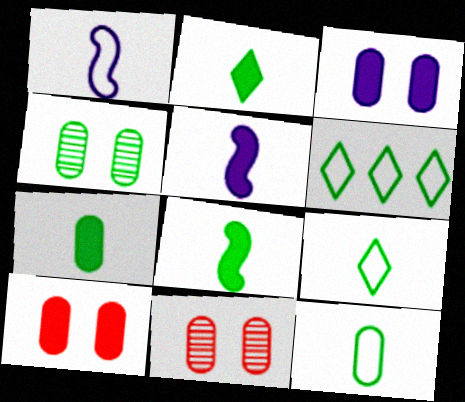[[2, 7, 8], 
[4, 6, 8], 
[5, 6, 11]]